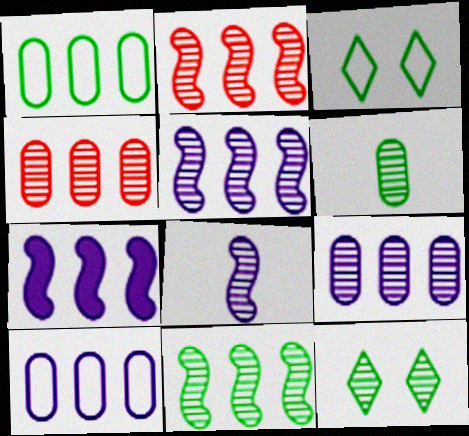[[2, 5, 11], 
[4, 8, 12], 
[6, 11, 12]]